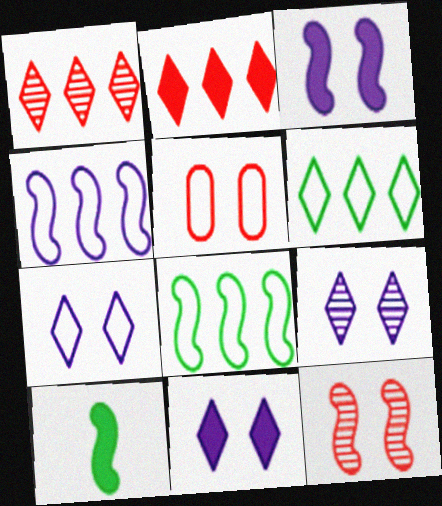[[4, 10, 12], 
[7, 9, 11]]